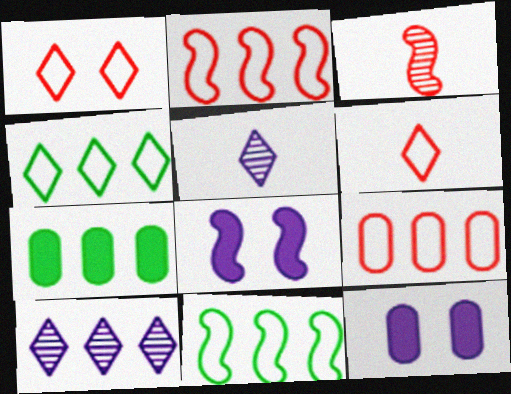[[2, 7, 10], 
[3, 4, 12], 
[3, 8, 11]]